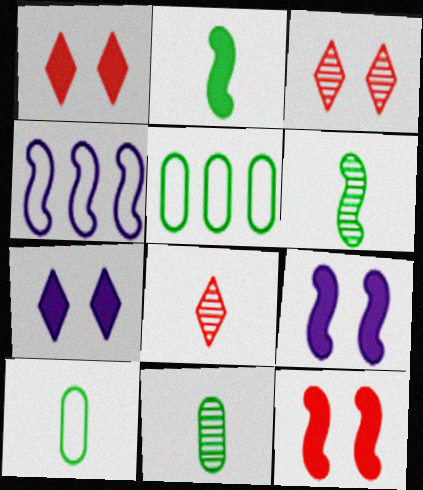[[1, 4, 11], 
[4, 6, 12], 
[5, 8, 9]]